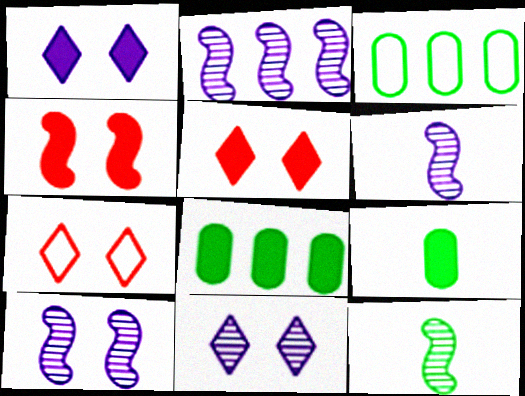[[2, 6, 10], 
[2, 7, 9], 
[3, 5, 6], 
[6, 7, 8]]